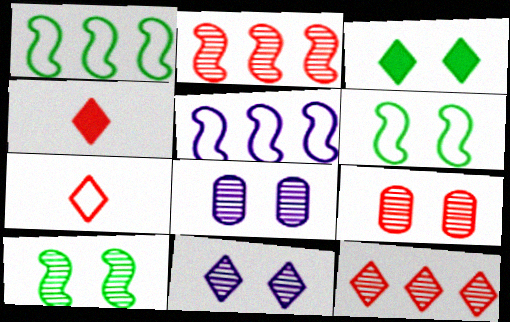[[1, 4, 8], 
[9, 10, 11]]